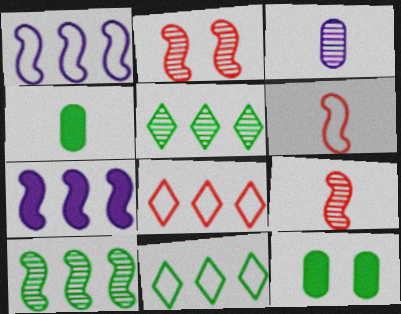[[2, 3, 5]]